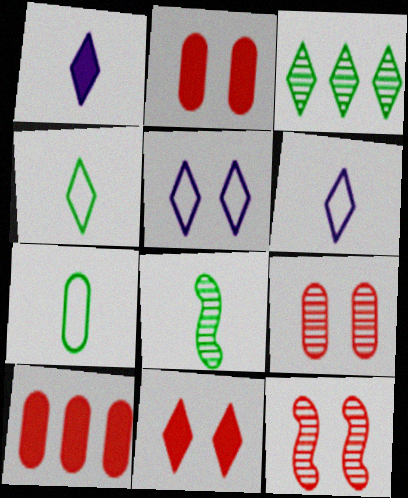[[3, 6, 11], 
[5, 8, 10]]